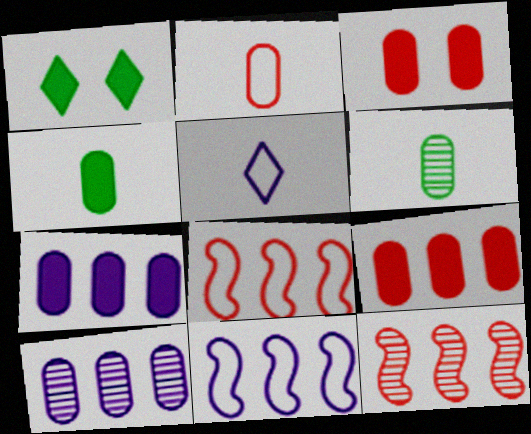[[3, 4, 7]]